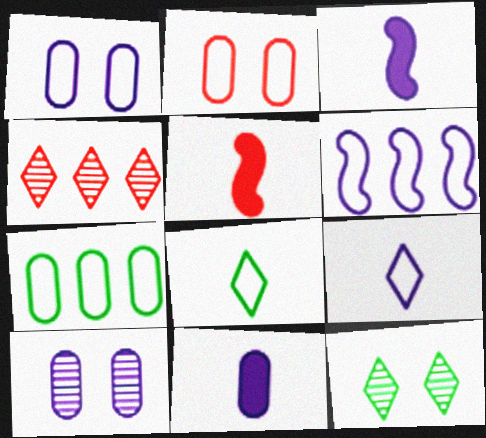[[1, 6, 9], 
[2, 4, 5], 
[2, 6, 8]]